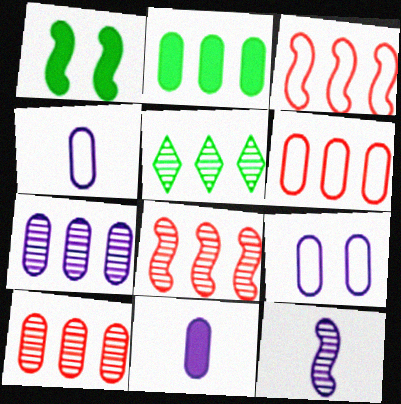[[1, 3, 12], 
[2, 6, 7], 
[5, 7, 8], 
[7, 9, 11]]